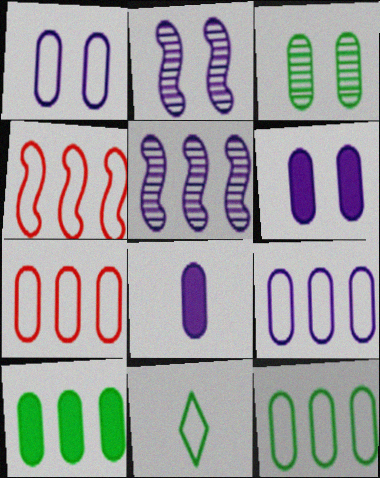[[1, 4, 11], 
[3, 7, 8], 
[7, 9, 12]]